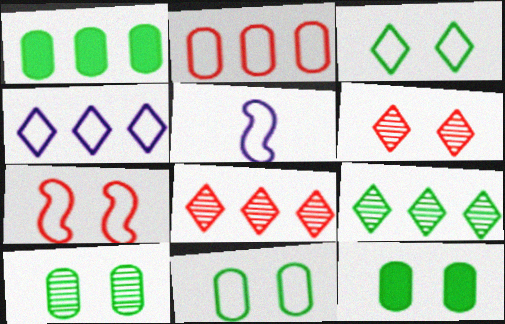[[1, 5, 6], 
[2, 3, 5], 
[5, 8, 12], 
[10, 11, 12]]